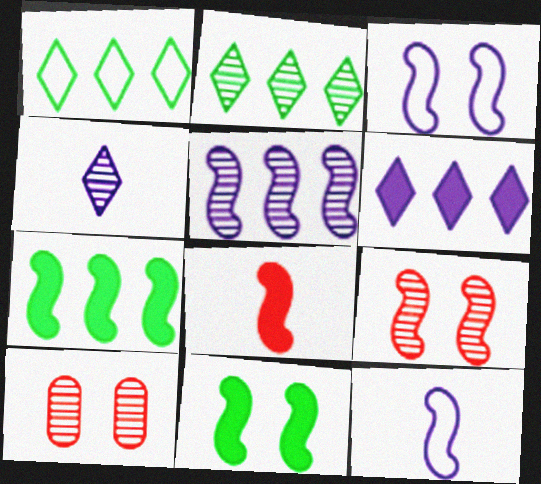[[3, 9, 11], 
[7, 9, 12]]